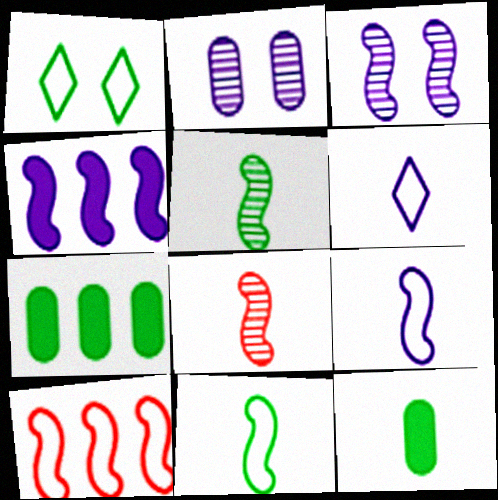[[1, 5, 7], 
[2, 4, 6], 
[3, 4, 9], 
[6, 8, 12]]